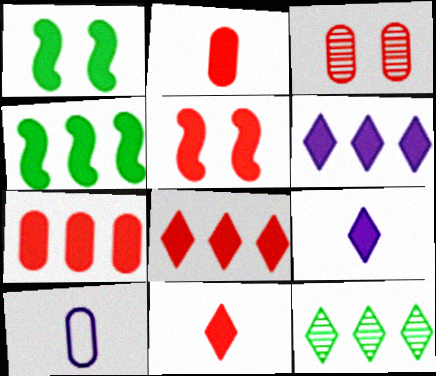[[1, 2, 6], 
[1, 7, 9], 
[2, 5, 8], 
[4, 6, 7], 
[5, 7, 11], 
[5, 10, 12]]